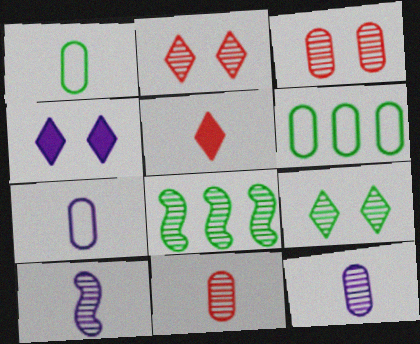[[1, 5, 10], 
[2, 8, 12]]